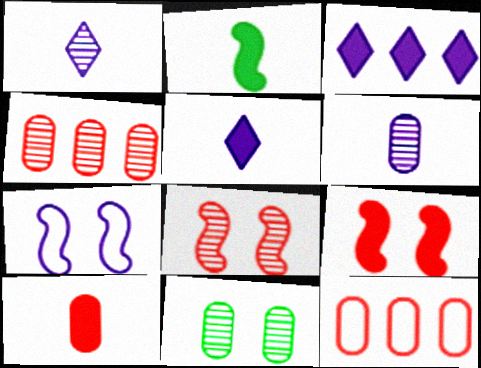[[2, 5, 10], 
[3, 6, 7], 
[4, 6, 11]]